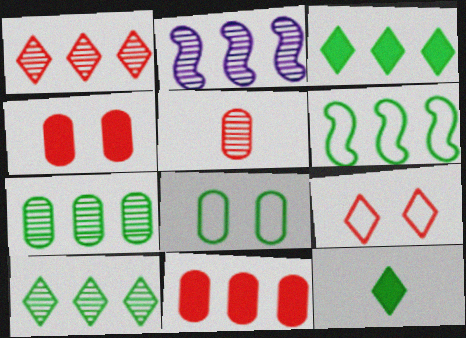[[1, 2, 7], 
[3, 6, 7]]